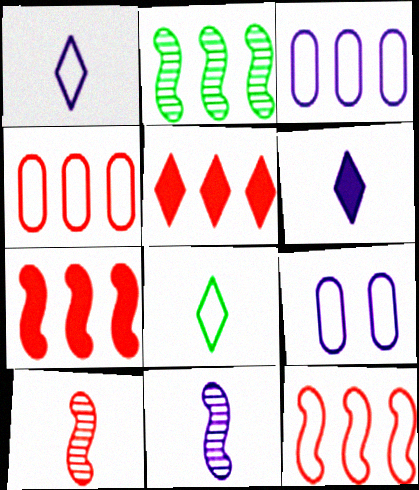[[2, 3, 5], 
[8, 9, 12]]